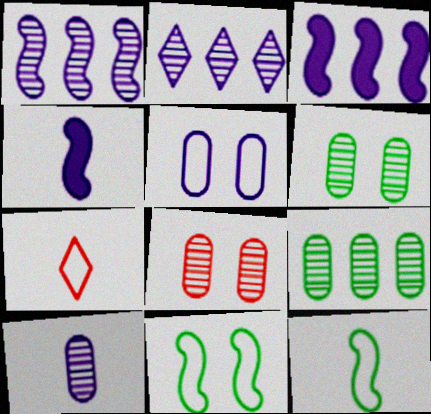[[2, 4, 5], 
[3, 6, 7], 
[8, 9, 10]]